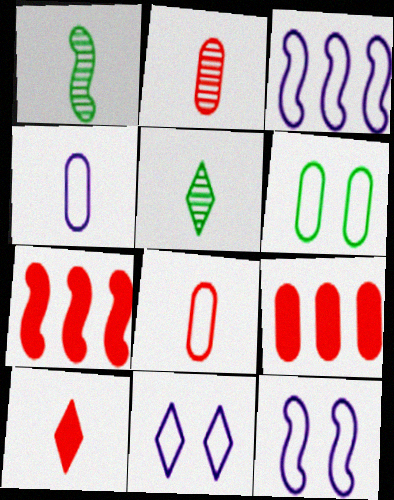[[1, 4, 10], 
[1, 7, 12], 
[1, 9, 11], 
[3, 4, 11], 
[5, 9, 12]]